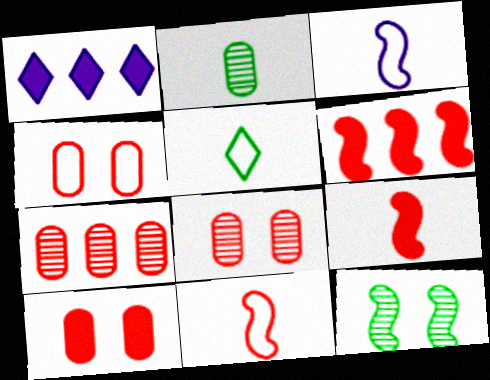[[3, 6, 12], 
[4, 8, 10]]